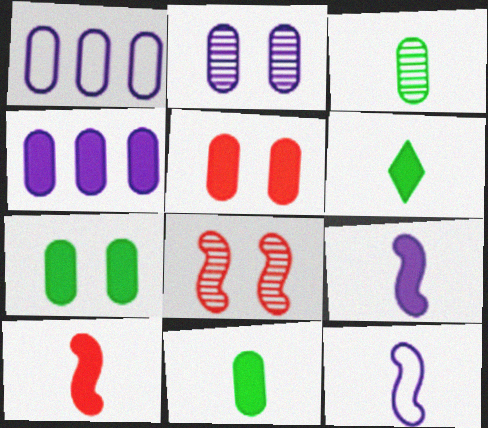[[1, 3, 5], 
[1, 6, 8], 
[4, 5, 11]]